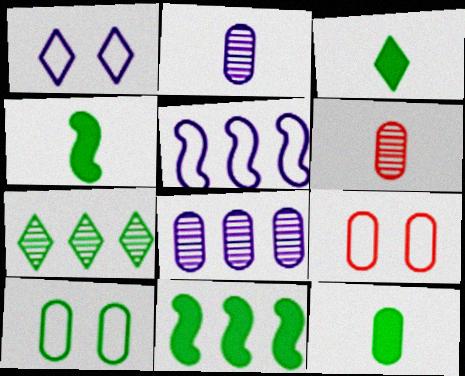[[1, 6, 11], 
[3, 4, 12], 
[4, 7, 10], 
[8, 9, 12]]